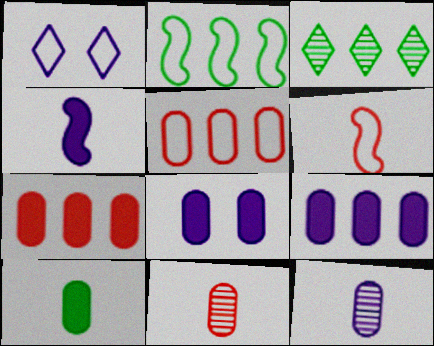[[3, 6, 8], 
[7, 8, 10]]